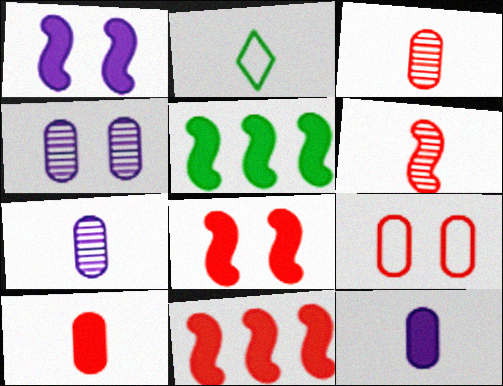[[2, 4, 11], 
[2, 6, 12]]